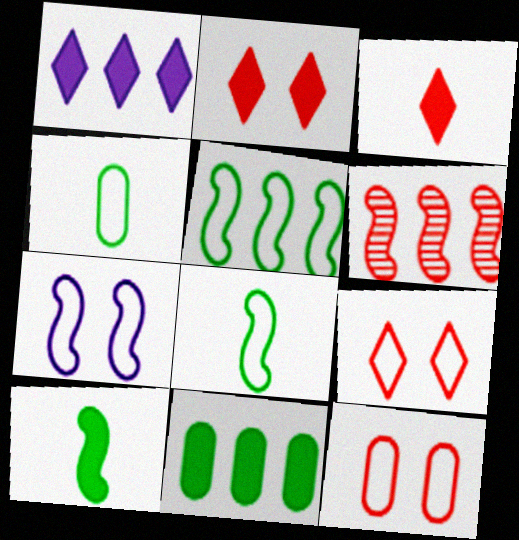[[3, 6, 12], 
[6, 7, 10]]